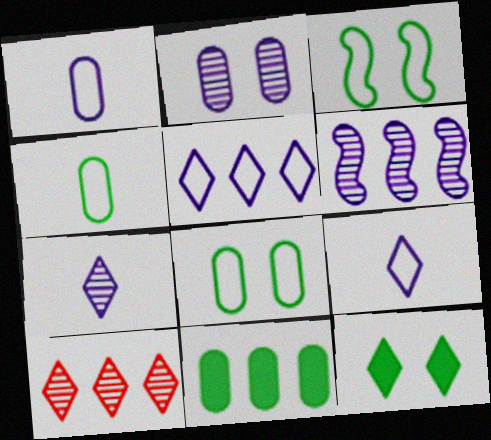[[2, 6, 7], 
[9, 10, 12]]